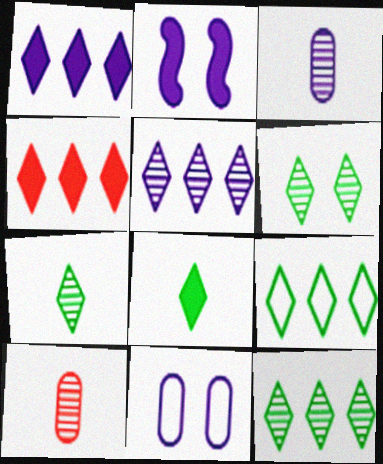[[2, 9, 10], 
[4, 5, 9], 
[6, 7, 12], 
[6, 8, 9]]